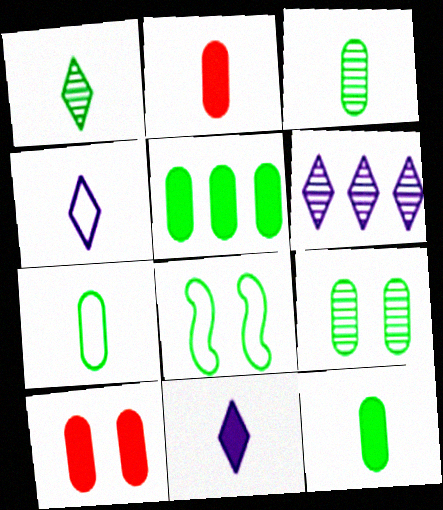[[1, 5, 8], 
[2, 6, 8], 
[3, 7, 12], 
[5, 7, 9]]